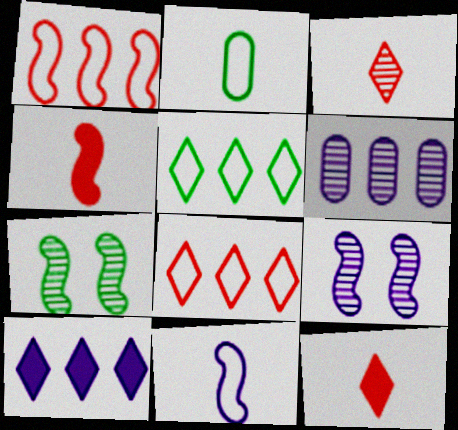[[3, 6, 7]]